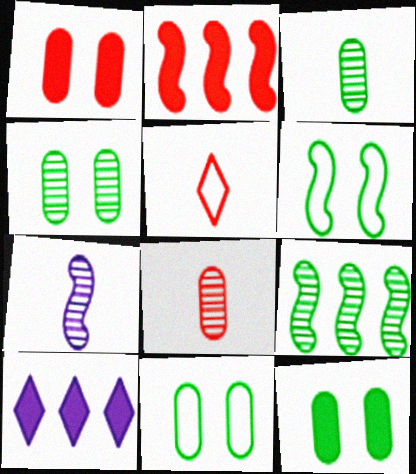[[2, 6, 7], 
[4, 11, 12], 
[6, 8, 10]]